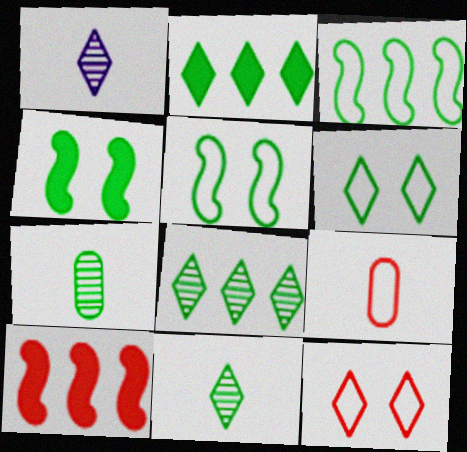[[1, 2, 12], 
[2, 5, 7], 
[2, 6, 11]]